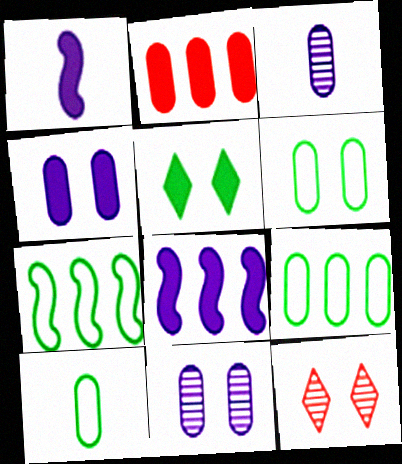[[1, 2, 5], 
[1, 9, 12], 
[2, 3, 6], 
[2, 10, 11], 
[6, 9, 10], 
[8, 10, 12]]